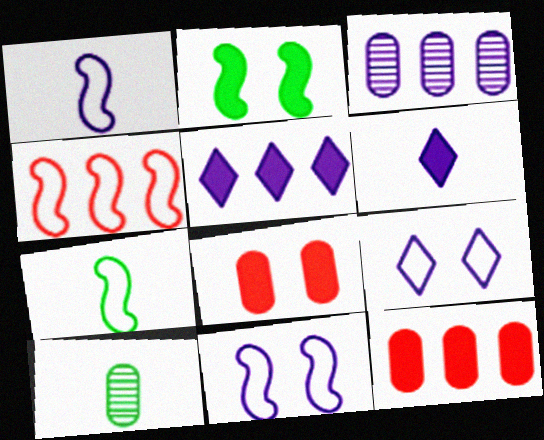[[2, 6, 12], 
[3, 6, 11], 
[4, 7, 11]]